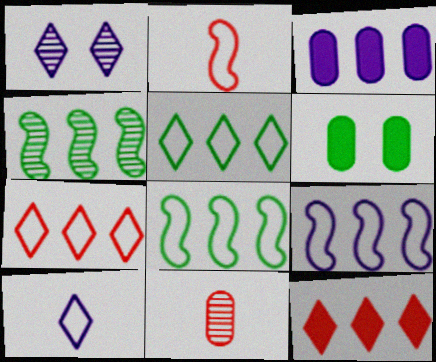[[1, 4, 11], 
[3, 4, 7]]